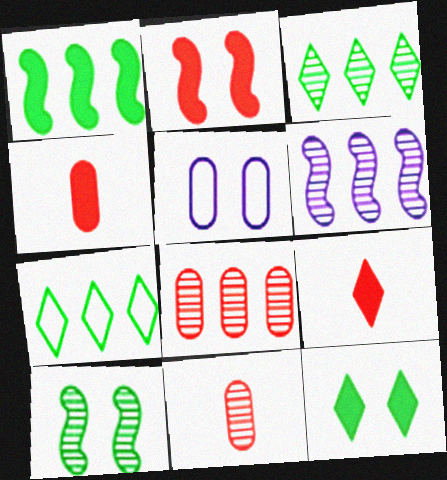[[3, 6, 8]]